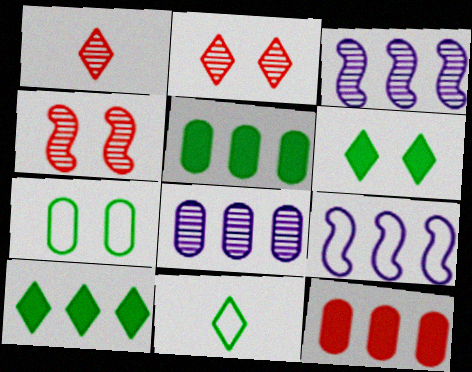[]